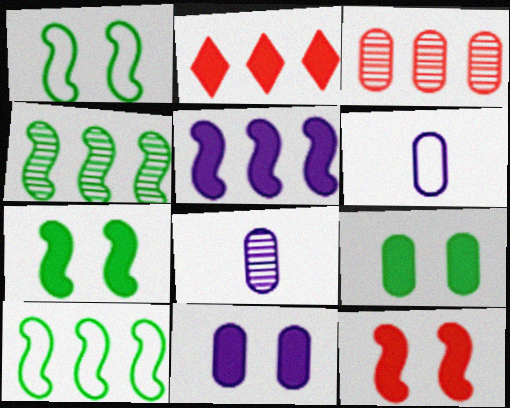[[1, 2, 8], 
[3, 6, 9]]